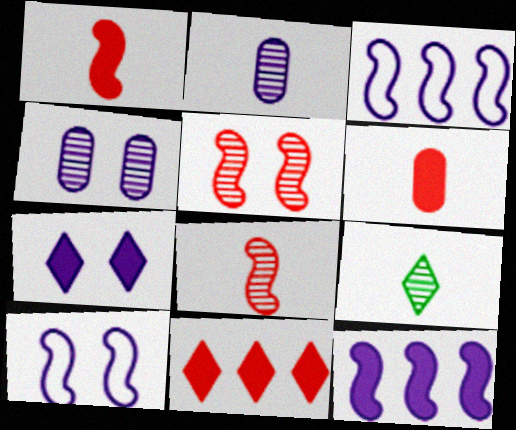[[2, 3, 7], 
[2, 8, 9], 
[4, 7, 10]]